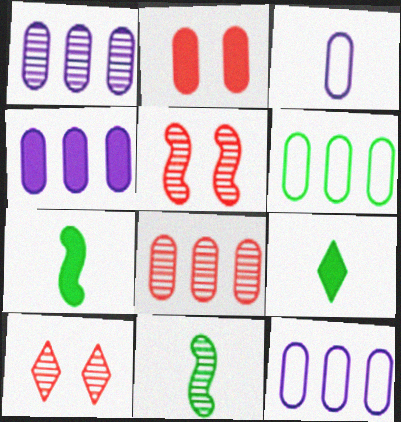[[1, 4, 12], 
[1, 10, 11], 
[4, 6, 8], 
[5, 9, 12], 
[7, 10, 12]]